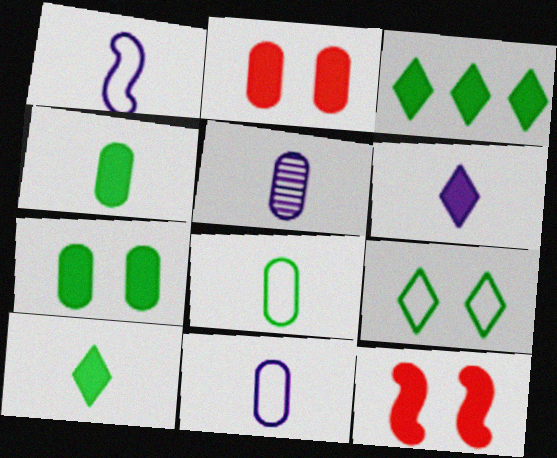[[1, 5, 6]]